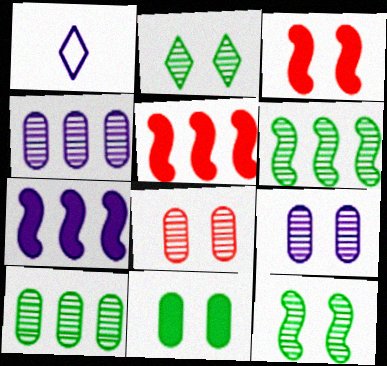[[1, 3, 10], 
[1, 7, 9]]